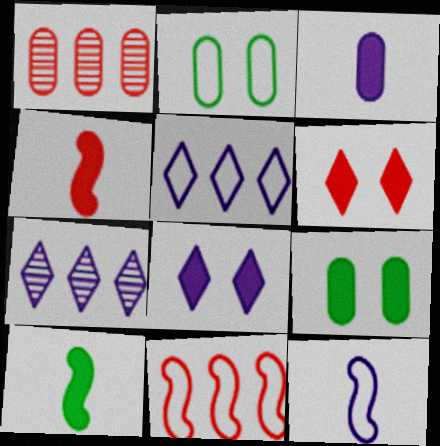[[1, 2, 3], 
[2, 4, 7]]